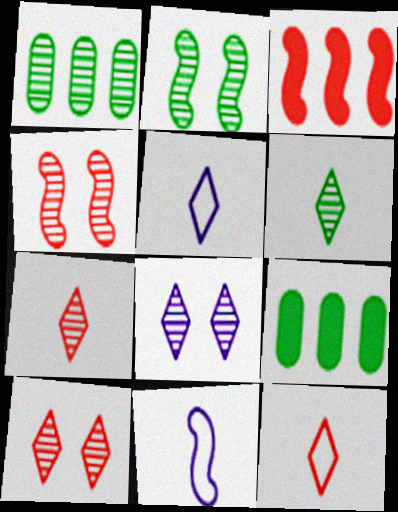[[1, 2, 6], 
[2, 3, 11], 
[4, 5, 9], 
[9, 10, 11]]